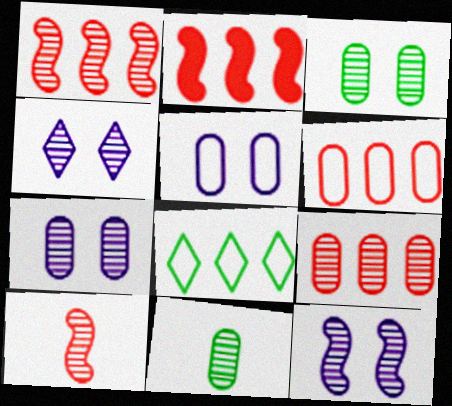[[1, 4, 11], 
[4, 7, 12], 
[7, 9, 11]]